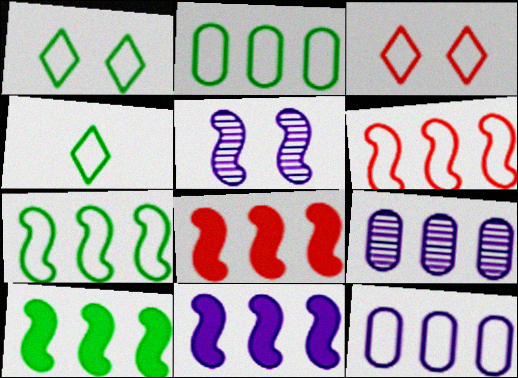[[8, 10, 11]]